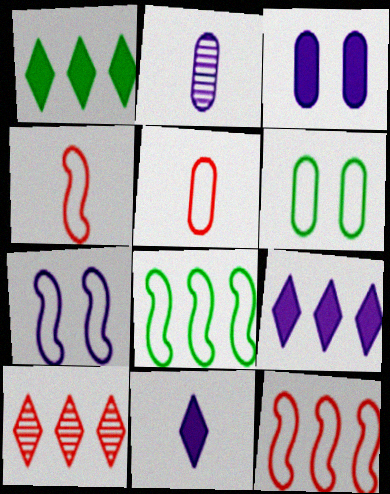[[2, 7, 9], 
[4, 7, 8]]